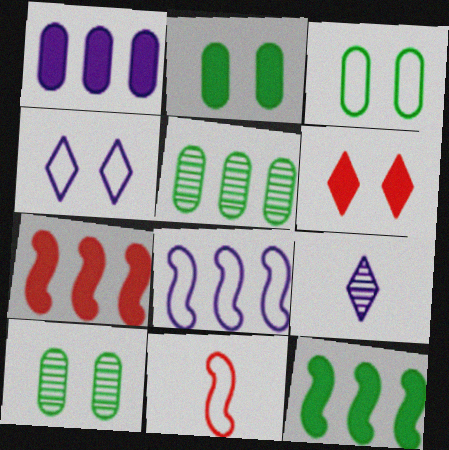[[2, 3, 10], 
[3, 7, 9]]